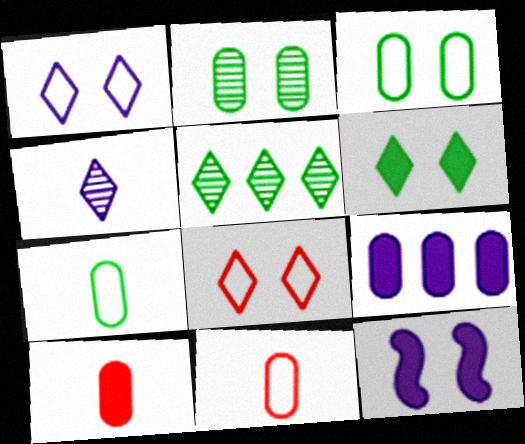[[2, 8, 12], 
[2, 9, 11], 
[5, 11, 12]]